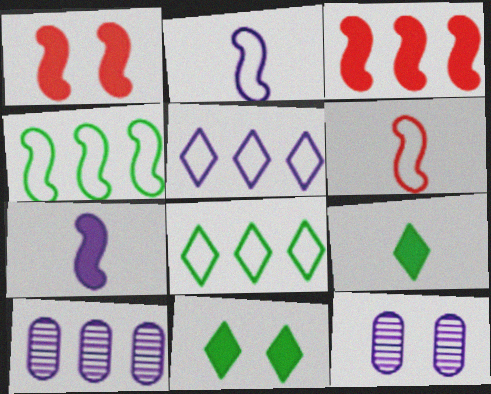[[3, 8, 10], 
[5, 7, 12], 
[6, 10, 11]]